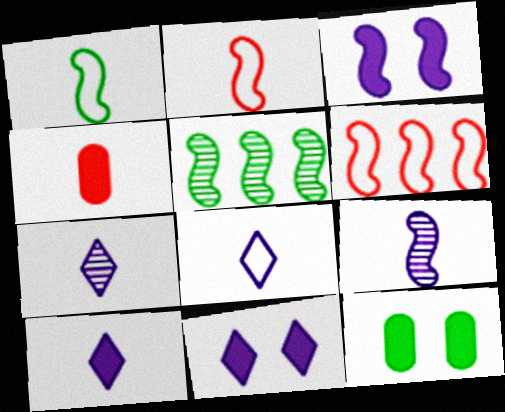[[1, 4, 7], 
[2, 3, 5], 
[6, 7, 12], 
[7, 8, 10]]